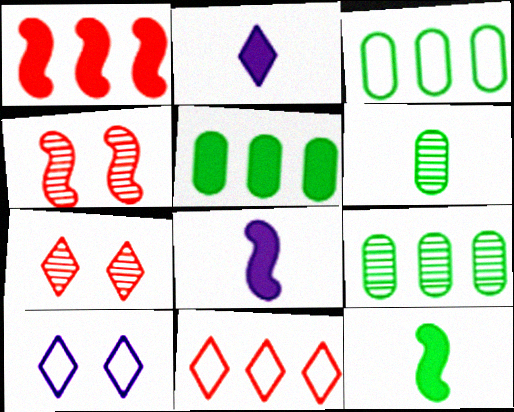[[1, 6, 10], 
[2, 3, 4], 
[3, 5, 9], 
[3, 7, 8]]